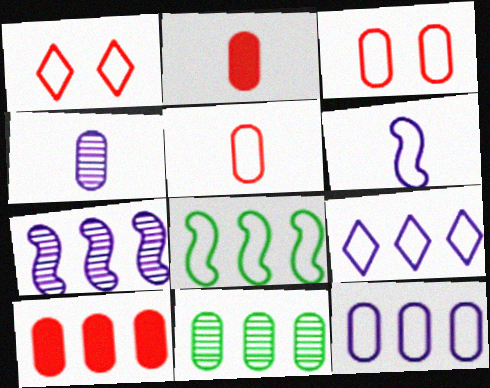[[10, 11, 12]]